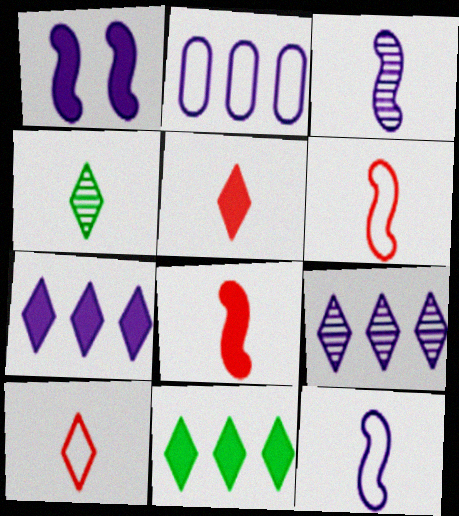[]